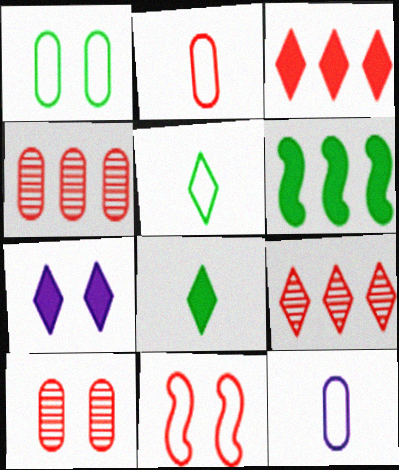[[3, 7, 8], 
[5, 7, 9]]